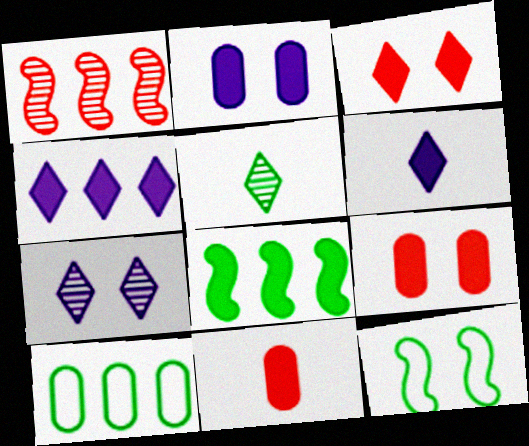[[1, 4, 10], 
[6, 8, 9], 
[7, 9, 12]]